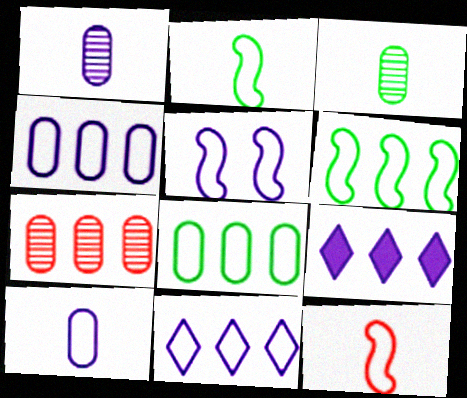[[1, 5, 9], 
[5, 6, 12], 
[5, 10, 11], 
[6, 7, 9]]